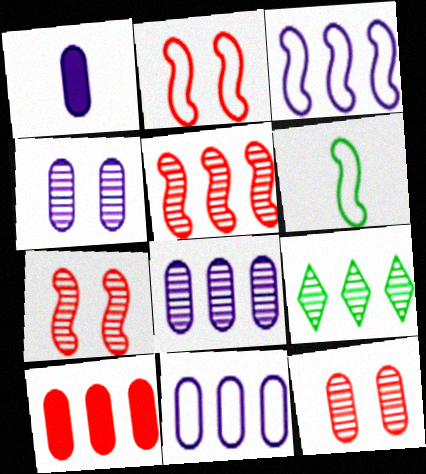[[1, 2, 9], 
[1, 4, 11], 
[2, 3, 6], 
[3, 9, 10], 
[5, 8, 9]]